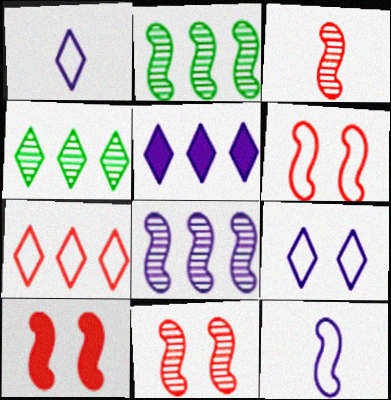[[2, 10, 12], 
[4, 5, 7], 
[6, 10, 11]]